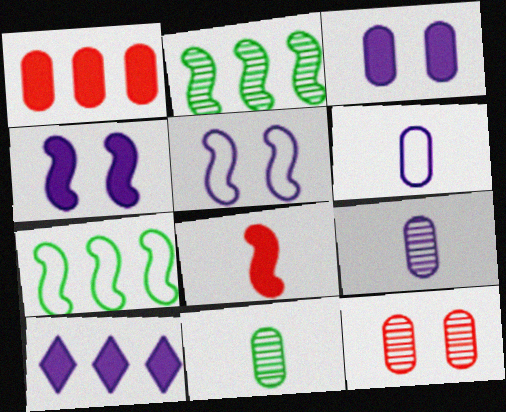[[2, 5, 8], 
[5, 9, 10]]